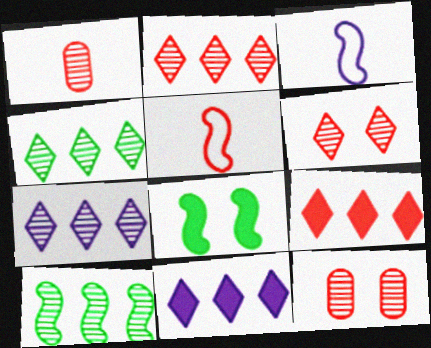[[2, 4, 7], 
[5, 9, 12]]